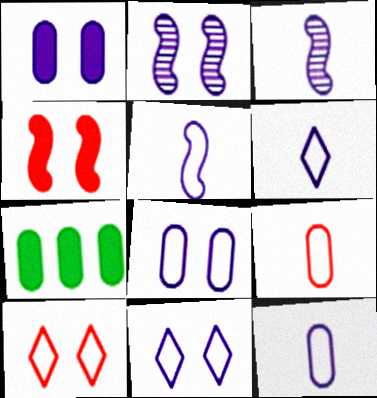[[1, 2, 11], 
[3, 7, 10], 
[5, 6, 12]]